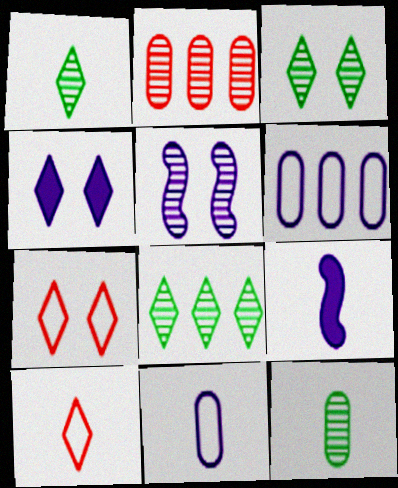[[1, 2, 5], 
[1, 3, 8], 
[3, 4, 7], 
[4, 8, 10], 
[9, 10, 12]]